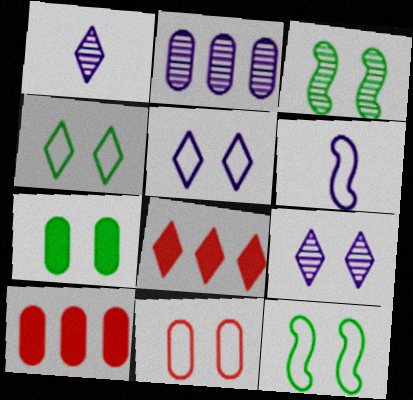[[1, 4, 8], 
[1, 10, 12], 
[3, 4, 7], 
[5, 11, 12]]